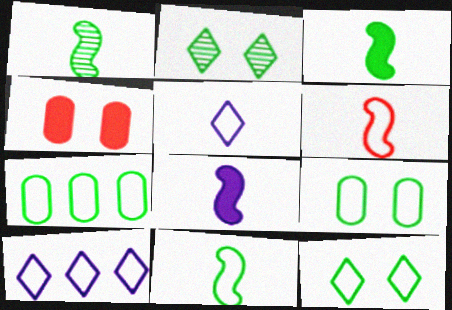[[1, 3, 11], 
[1, 4, 10], 
[1, 6, 8], 
[2, 3, 7], 
[6, 9, 10], 
[7, 11, 12]]